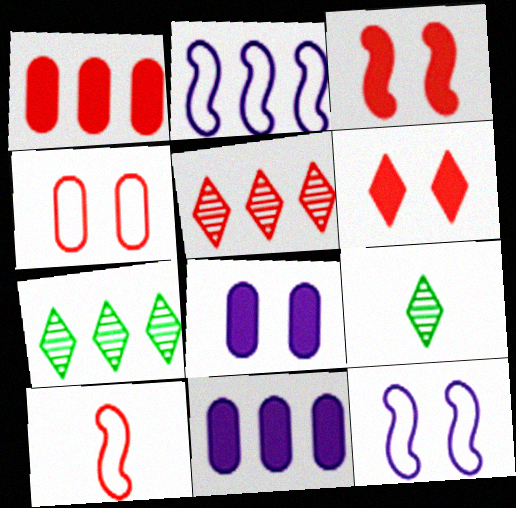[[1, 2, 7], 
[1, 9, 12], 
[7, 8, 10]]